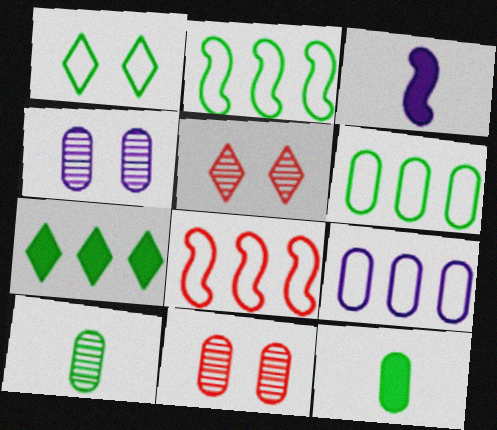[[3, 5, 6], 
[9, 11, 12]]